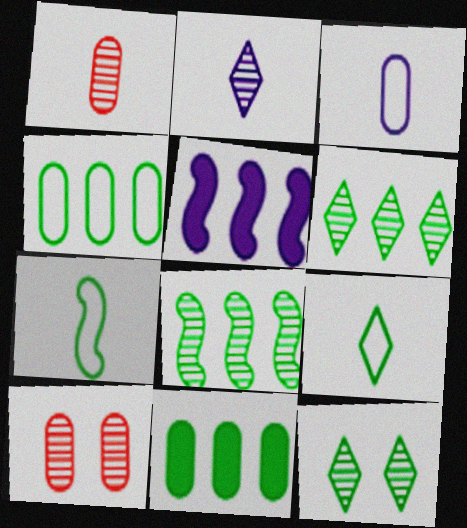[[2, 8, 10], 
[3, 10, 11], 
[5, 9, 10], 
[7, 11, 12]]